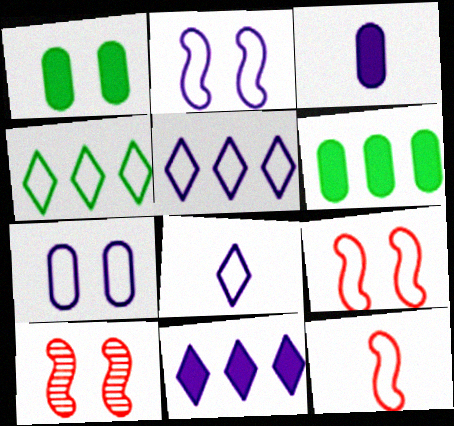[[3, 4, 10], 
[4, 7, 12], 
[6, 8, 10]]